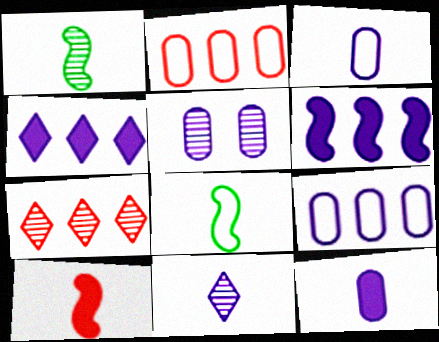[[1, 5, 7], 
[5, 9, 12]]